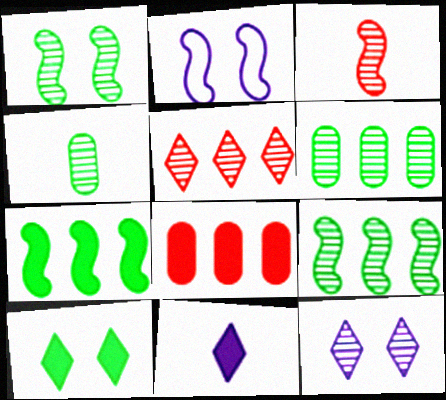[[2, 3, 7], 
[3, 6, 12]]